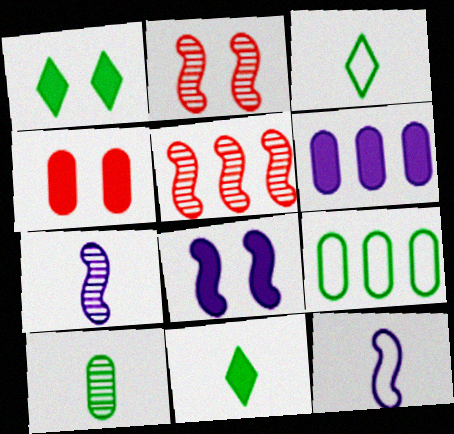[[1, 4, 8], 
[2, 3, 6]]